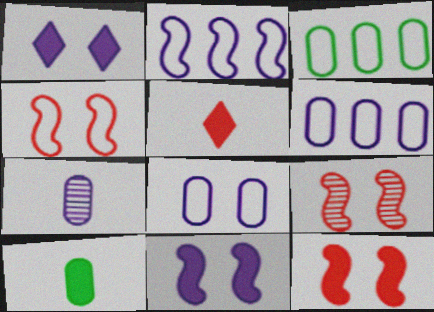[[1, 2, 7], 
[4, 9, 12]]